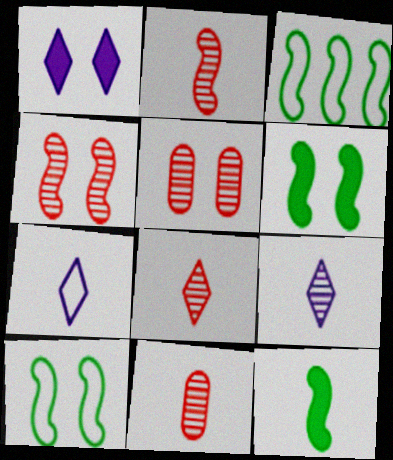[[1, 3, 11], 
[1, 5, 10], 
[2, 8, 11], 
[7, 11, 12]]